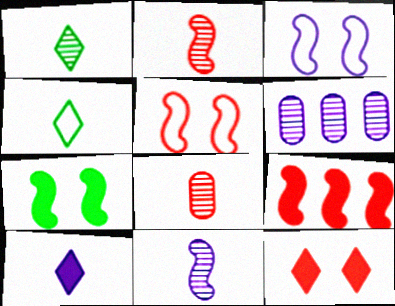[[1, 8, 11], 
[2, 5, 9], 
[3, 6, 10]]